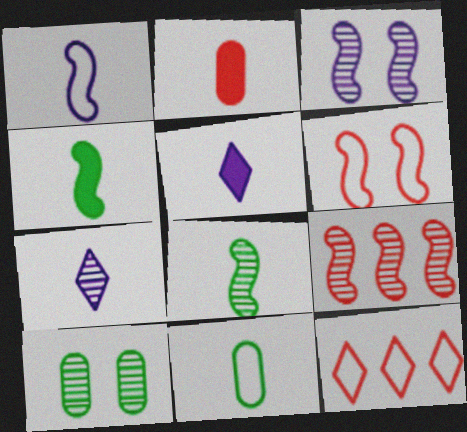[[2, 4, 5], 
[3, 8, 9], 
[7, 9, 10]]